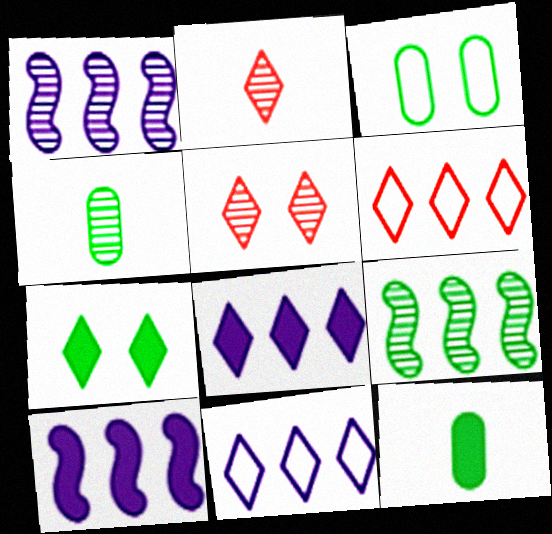[[1, 4, 5], 
[2, 3, 10], 
[2, 7, 11]]